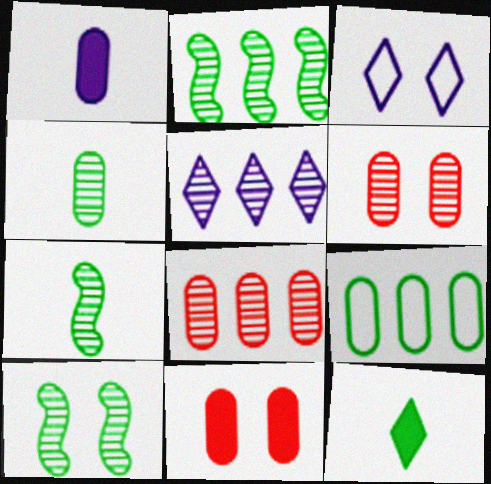[[1, 6, 9], 
[2, 5, 8], 
[2, 7, 10], 
[3, 10, 11], 
[5, 6, 7], 
[9, 10, 12]]